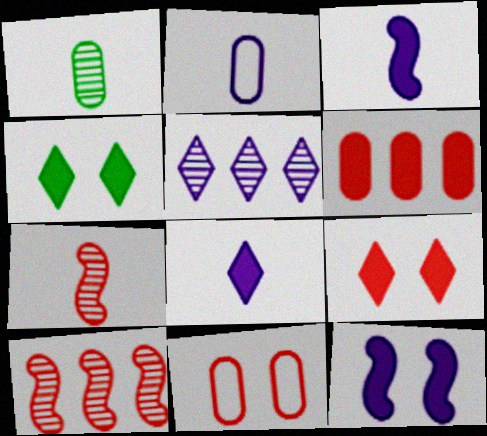[[2, 4, 10], 
[2, 5, 12], 
[3, 4, 6]]